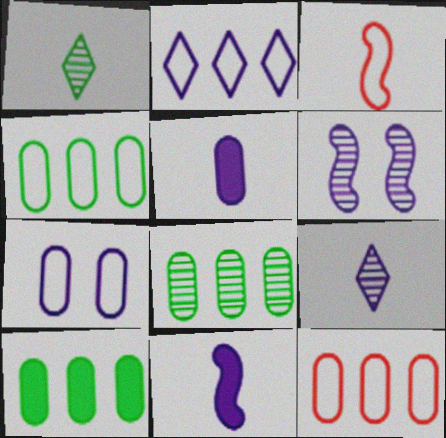[[1, 3, 5], 
[2, 5, 6], 
[4, 8, 10]]